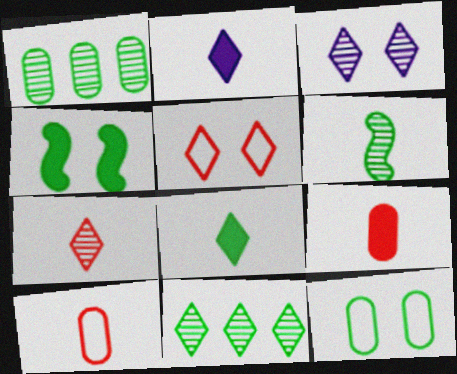[[2, 5, 11], 
[2, 6, 10], 
[3, 7, 11]]